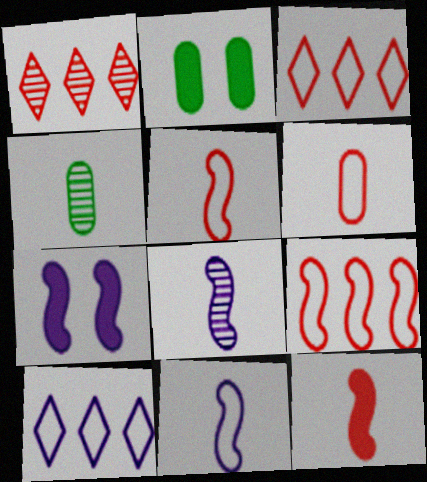[[1, 2, 11], 
[2, 3, 8], 
[3, 4, 7]]